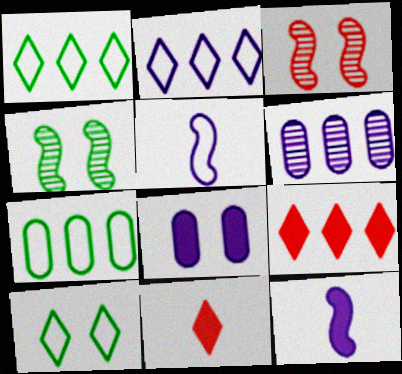[[3, 8, 10]]